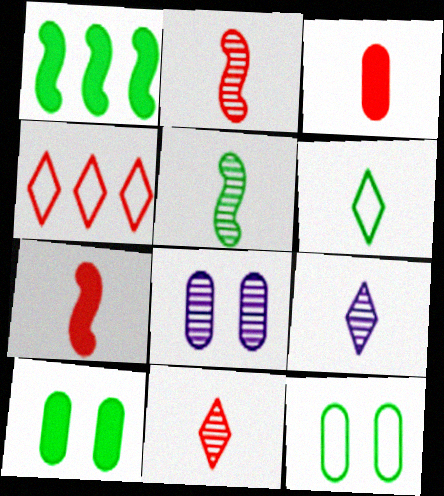[]